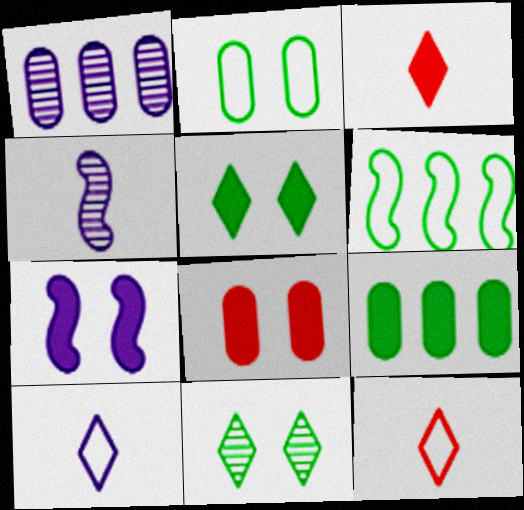[[1, 7, 10], 
[3, 7, 9], 
[5, 7, 8]]